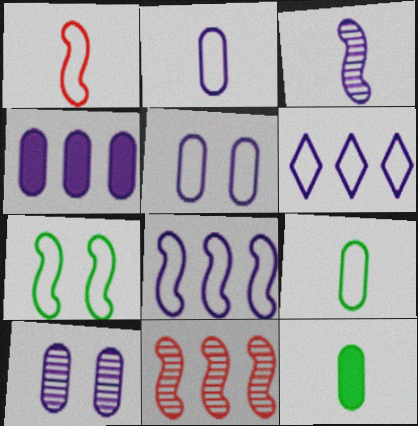[[1, 7, 8], 
[2, 4, 10]]